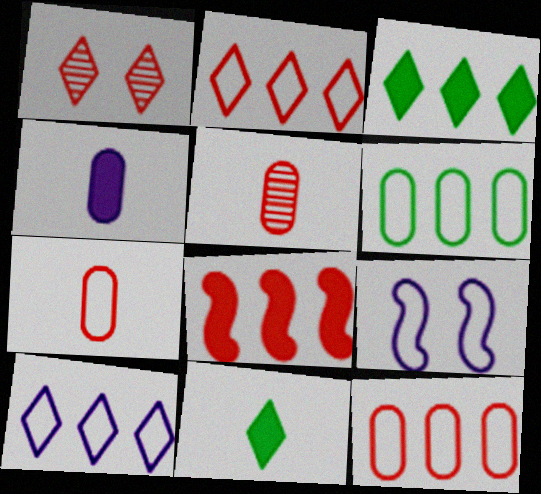[[1, 7, 8], 
[1, 10, 11], 
[3, 5, 9]]